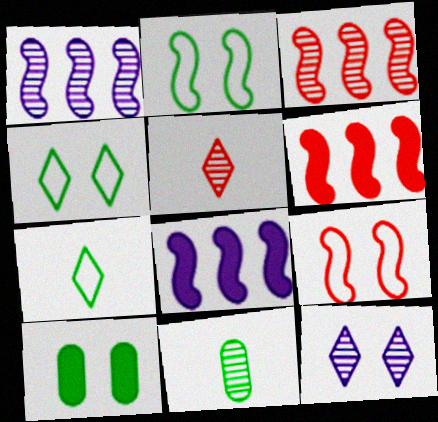[[3, 11, 12], 
[9, 10, 12]]